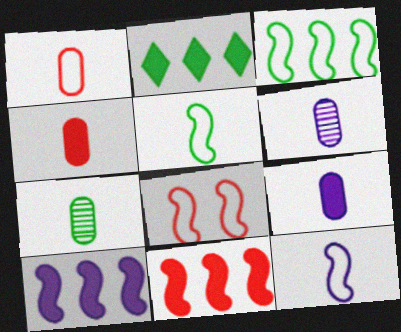[[1, 7, 9], 
[2, 6, 8], 
[3, 8, 12]]